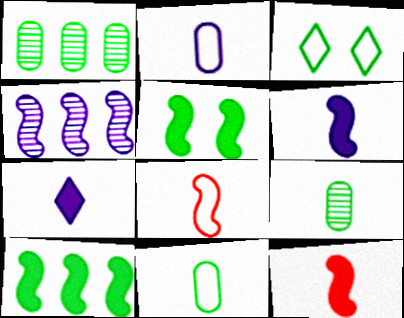[[3, 9, 10], 
[4, 5, 8], 
[7, 8, 9]]